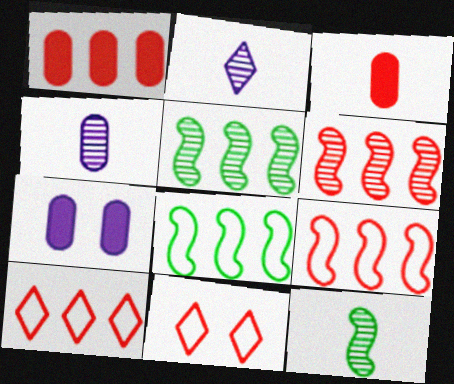[[1, 6, 10], 
[3, 6, 11], 
[7, 10, 12]]